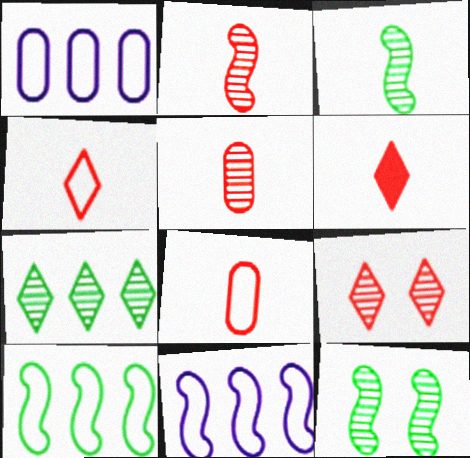[[1, 6, 12], 
[2, 6, 8]]